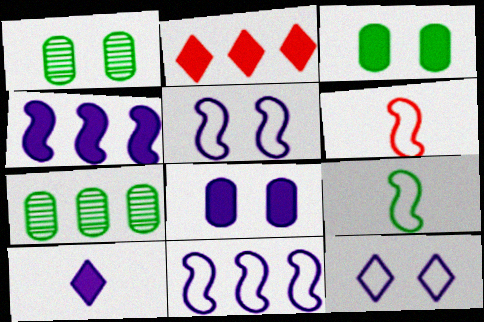[[2, 7, 11], 
[4, 8, 10]]